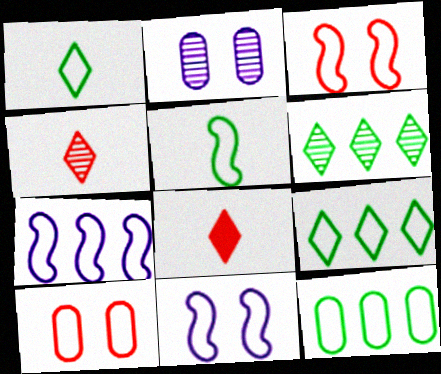[[1, 7, 10], 
[3, 5, 7]]